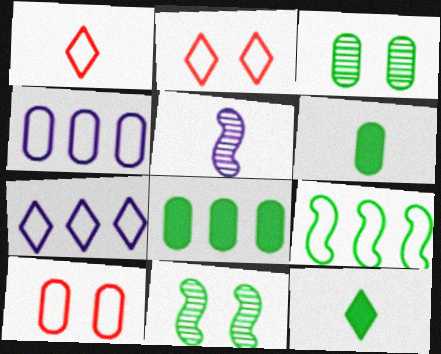[[1, 5, 6], 
[2, 5, 8], 
[3, 9, 12]]